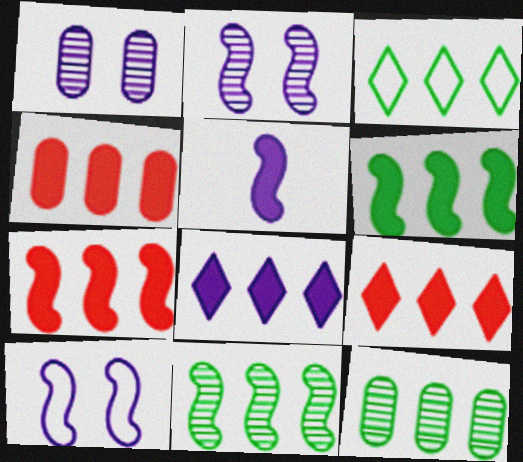[[3, 6, 12], 
[4, 6, 8], 
[4, 7, 9]]